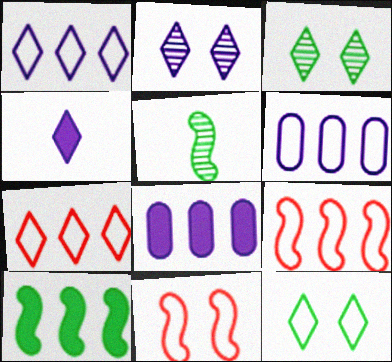[[1, 2, 4], 
[3, 4, 7]]